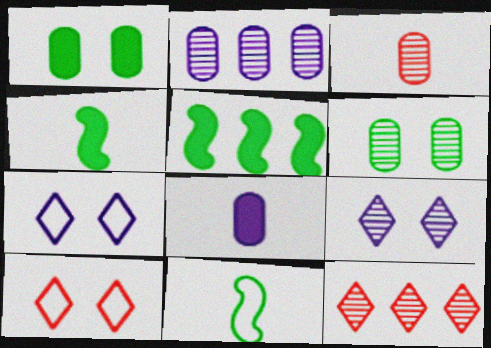[[2, 3, 6], 
[2, 4, 10], 
[3, 5, 7]]